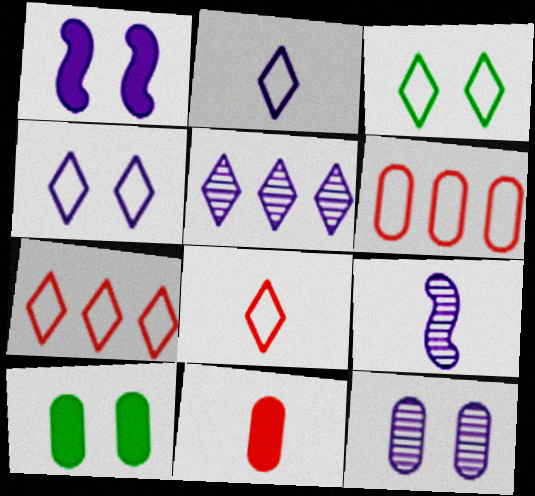[[1, 4, 12], 
[2, 3, 7], 
[5, 9, 12], 
[7, 9, 10]]